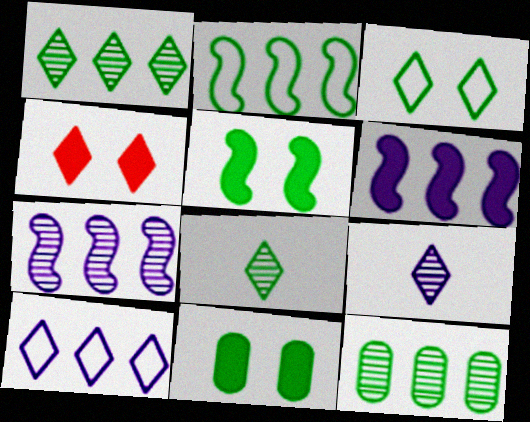[[2, 8, 11], 
[4, 8, 10]]